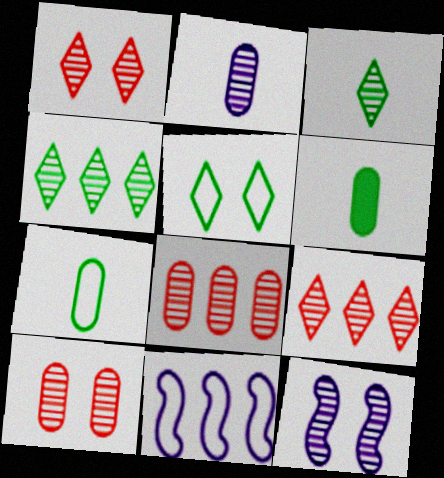[[1, 6, 11], 
[3, 8, 12]]